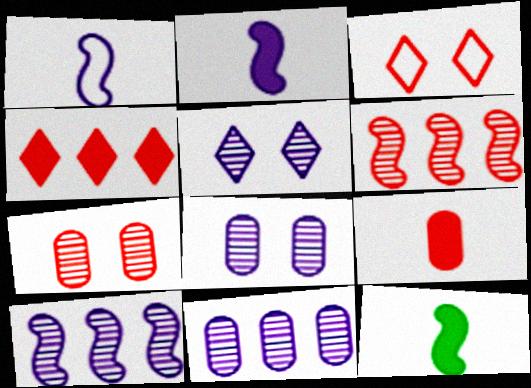[[3, 6, 9], 
[3, 11, 12]]